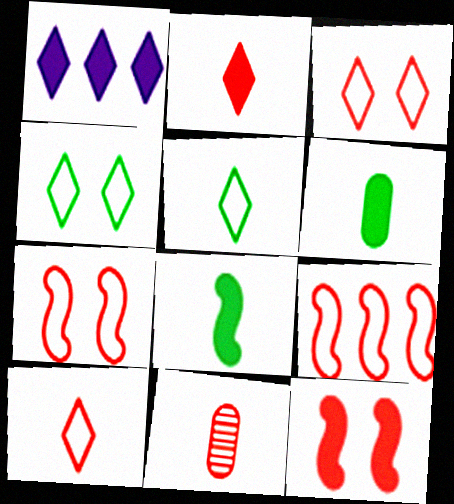[[1, 6, 12]]